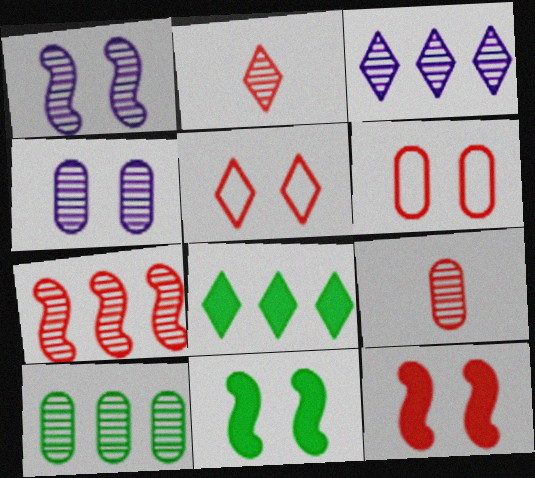[[1, 2, 10], 
[3, 7, 10], 
[4, 5, 11], 
[4, 9, 10]]